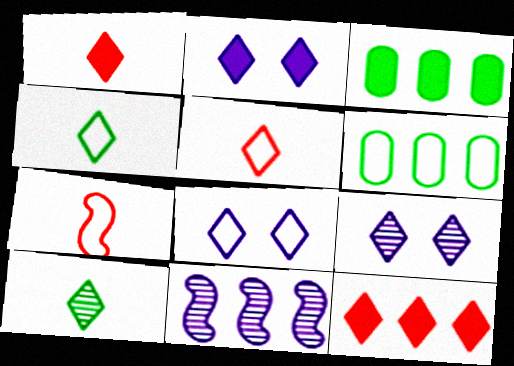[[2, 8, 9], 
[3, 7, 9], 
[4, 9, 12], 
[6, 7, 8], 
[6, 11, 12], 
[8, 10, 12]]